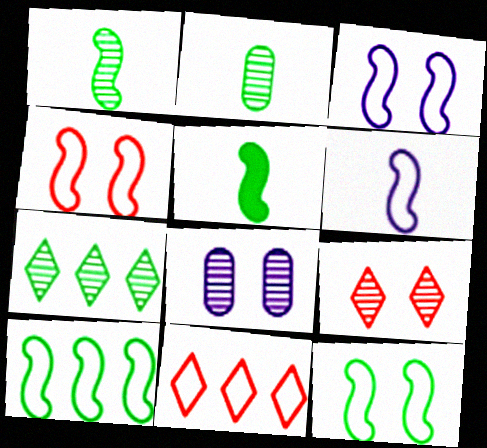[[3, 4, 12], 
[4, 6, 10], 
[5, 8, 11]]